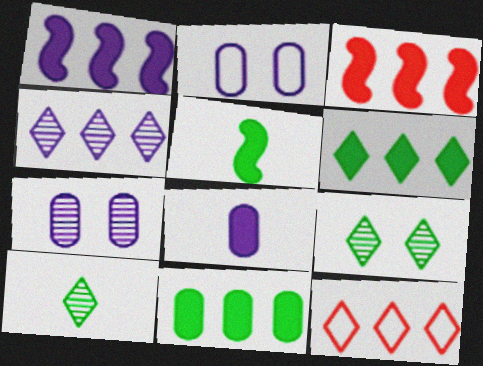[[2, 3, 10], 
[4, 6, 12], 
[5, 7, 12]]